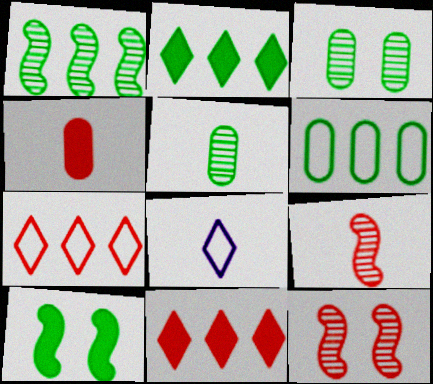[[1, 2, 6], 
[4, 7, 12]]